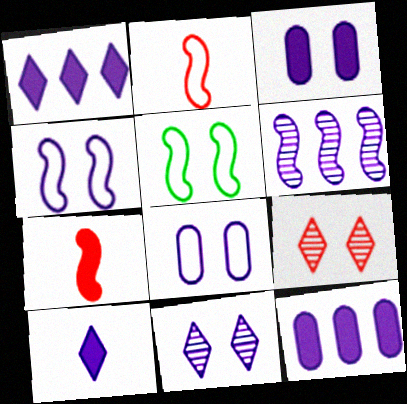[[3, 4, 11], 
[3, 5, 9], 
[5, 6, 7], 
[6, 8, 10]]